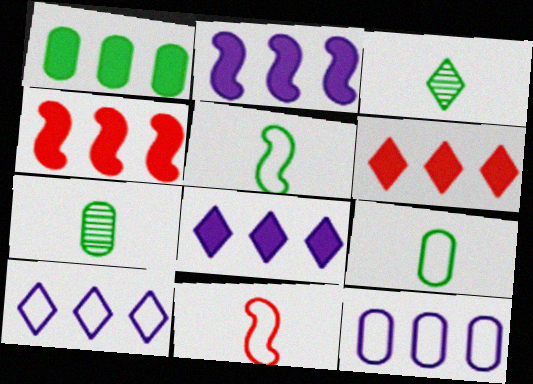[[1, 2, 6], 
[1, 4, 8]]